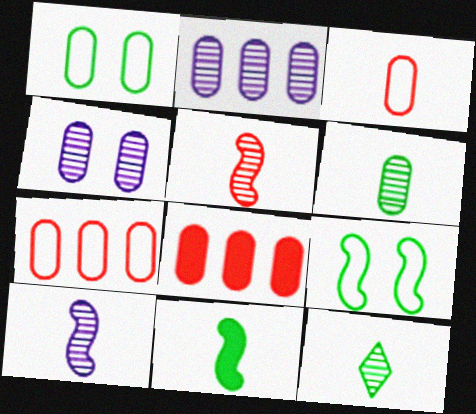[]